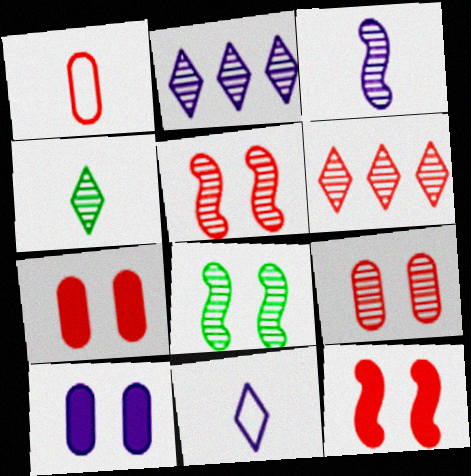[[1, 6, 12]]